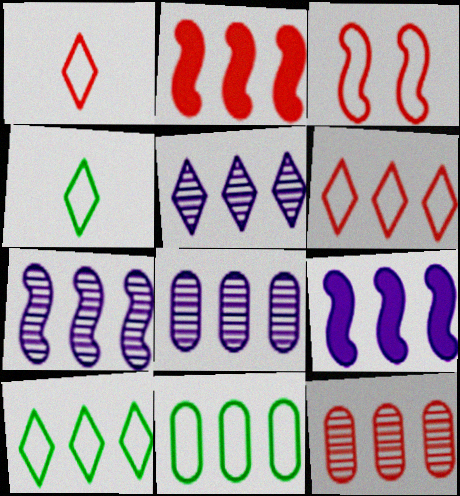[[2, 5, 11], 
[2, 6, 12], 
[2, 8, 10], 
[5, 7, 8], 
[9, 10, 12]]